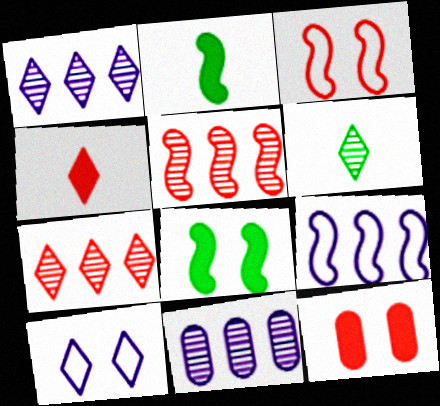[[6, 9, 12]]